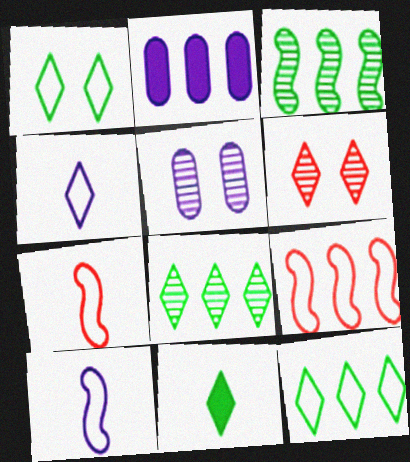[[1, 8, 11], 
[2, 8, 9], 
[5, 9, 11]]